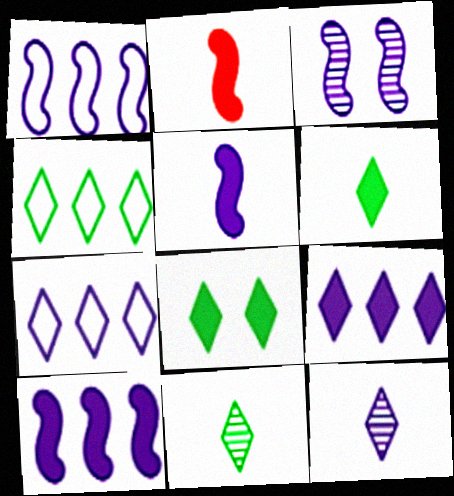[[1, 3, 5], 
[4, 8, 11]]